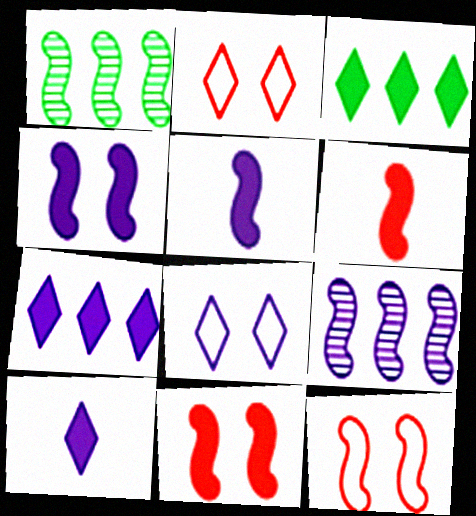[[1, 5, 12]]